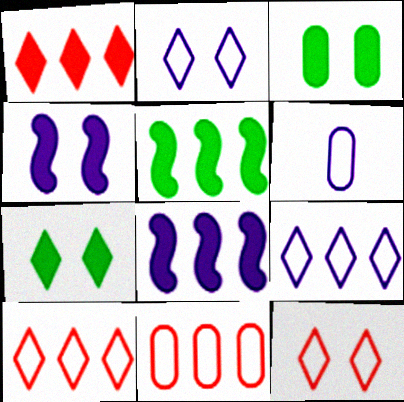[]